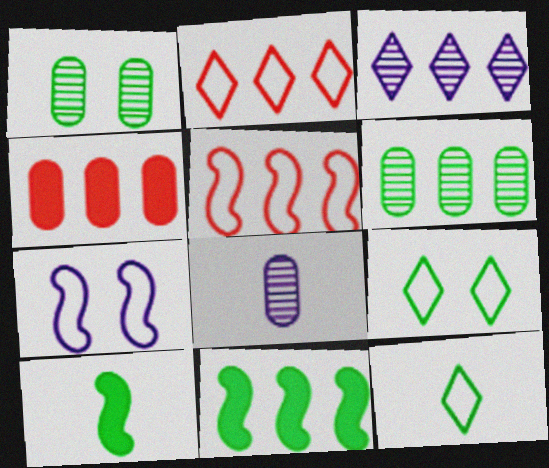[[1, 11, 12], 
[6, 9, 10]]